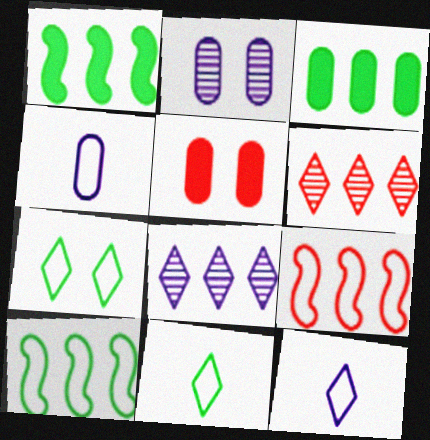[[3, 8, 9], 
[4, 7, 9]]